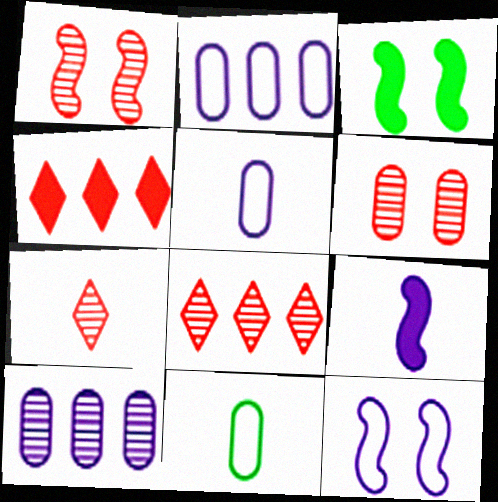[[1, 3, 12], 
[2, 3, 7], 
[3, 5, 8], 
[7, 9, 11]]